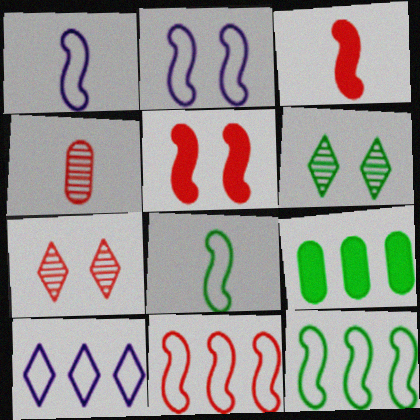[[1, 7, 9], 
[2, 8, 11], 
[6, 8, 9]]